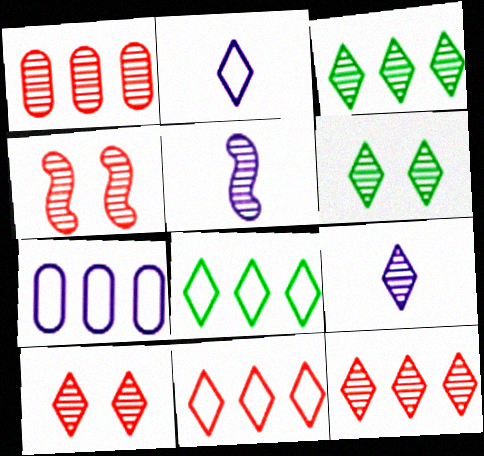[[1, 5, 6], 
[3, 9, 10], 
[6, 9, 12]]